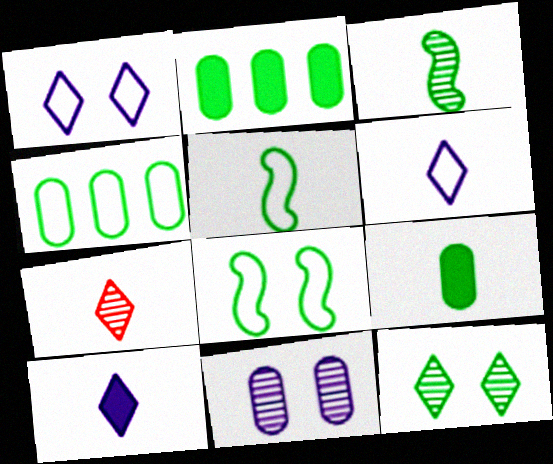[[2, 5, 12]]